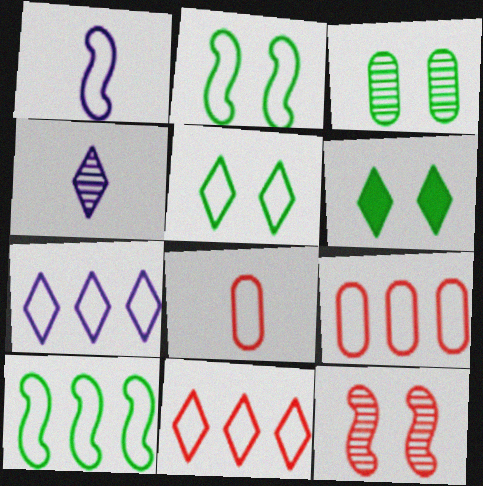[[1, 5, 9], 
[2, 3, 6], 
[2, 7, 8], 
[4, 6, 11], 
[7, 9, 10]]